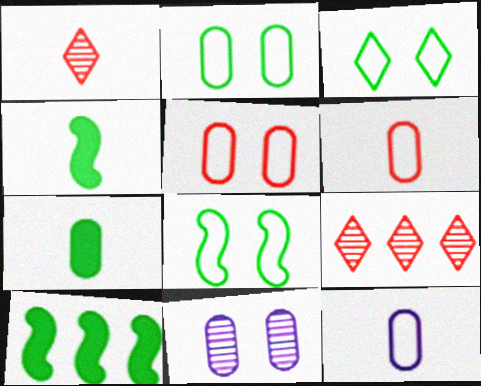[[1, 4, 12], 
[2, 3, 8]]